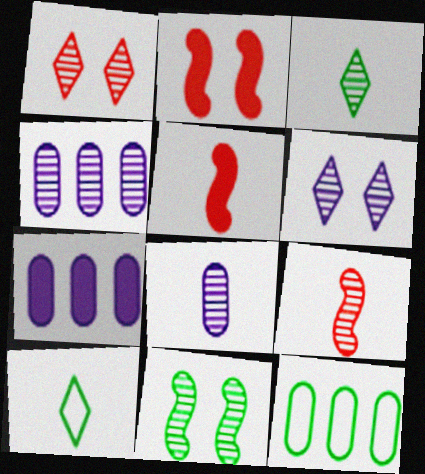[[2, 4, 10], 
[3, 8, 9], 
[5, 6, 12], 
[5, 8, 10]]